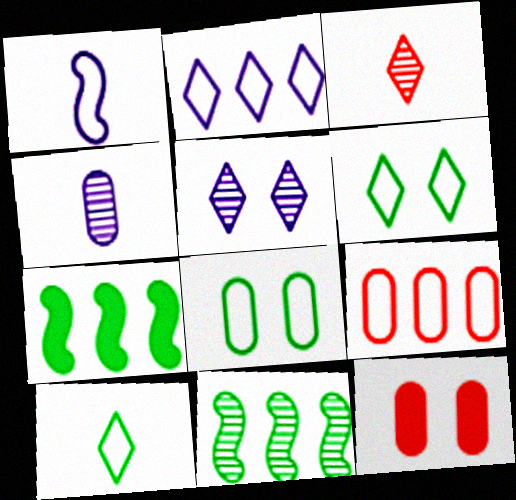[[1, 6, 9]]